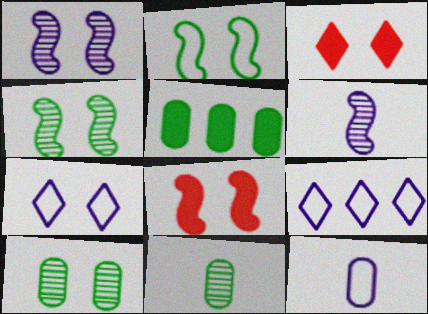[[1, 2, 8], 
[7, 8, 10], 
[8, 9, 11]]